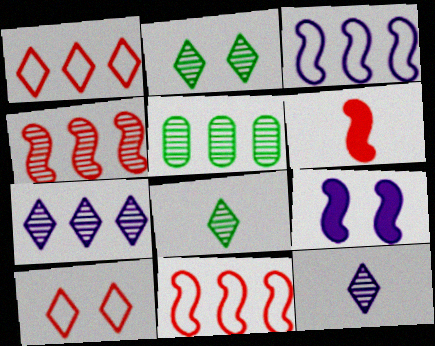[[4, 5, 7]]